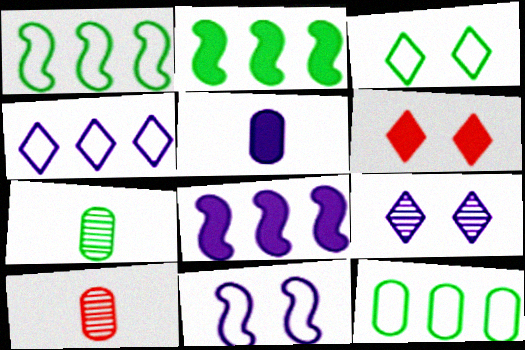[[2, 3, 7], 
[2, 5, 6], 
[3, 6, 9], 
[3, 8, 10]]